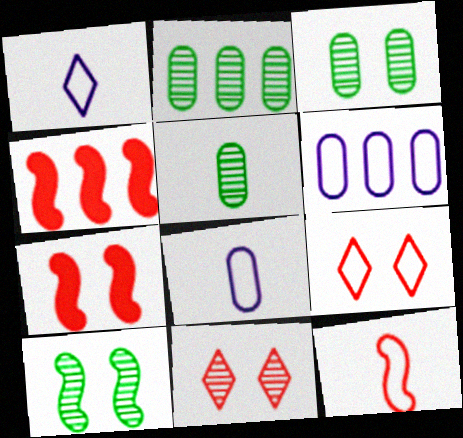[[1, 2, 7], 
[1, 3, 4], 
[2, 3, 5]]